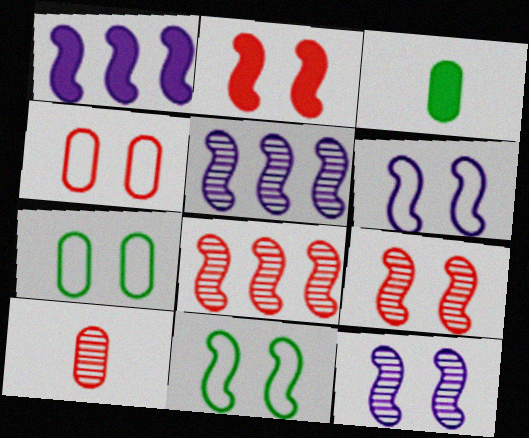[[2, 11, 12]]